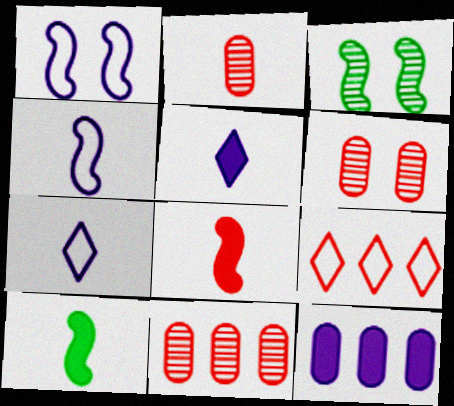[[2, 6, 11], 
[2, 7, 10], 
[6, 8, 9]]